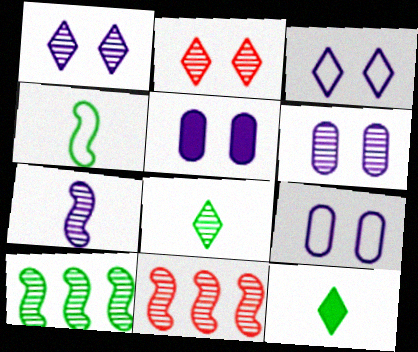[[5, 6, 9], 
[6, 8, 11], 
[9, 11, 12]]